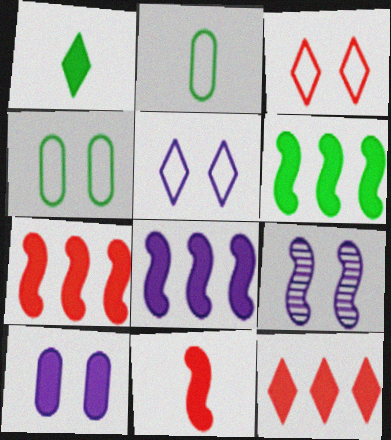[[1, 7, 10], 
[2, 9, 12], 
[5, 9, 10], 
[6, 7, 8]]